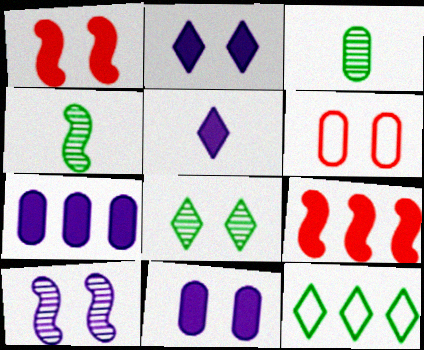[[3, 6, 7]]